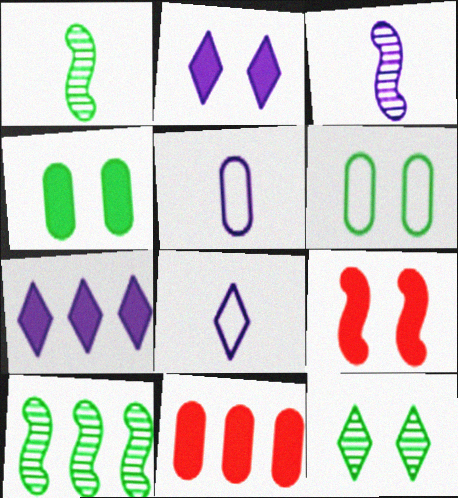[[2, 4, 9]]